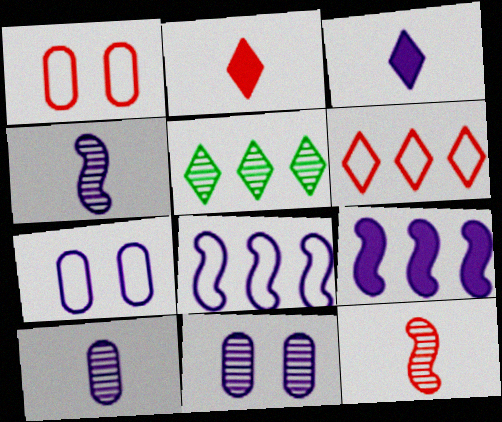[[3, 8, 11], 
[5, 11, 12]]